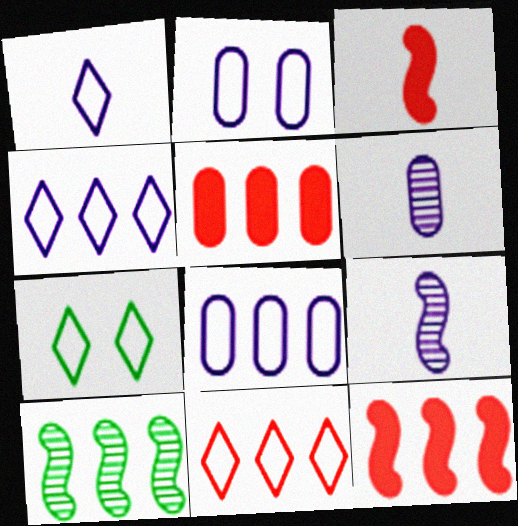[[1, 7, 11], 
[4, 5, 10], 
[5, 7, 9], 
[6, 7, 12]]